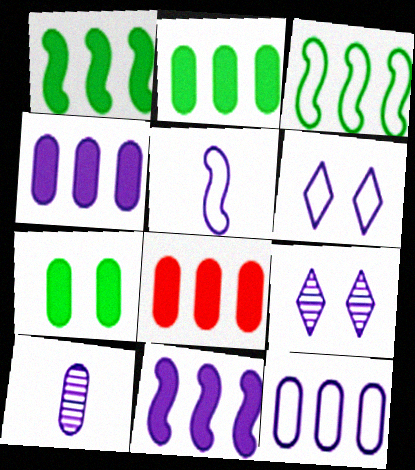[[2, 4, 8], 
[4, 5, 9], 
[5, 6, 12], 
[6, 10, 11]]